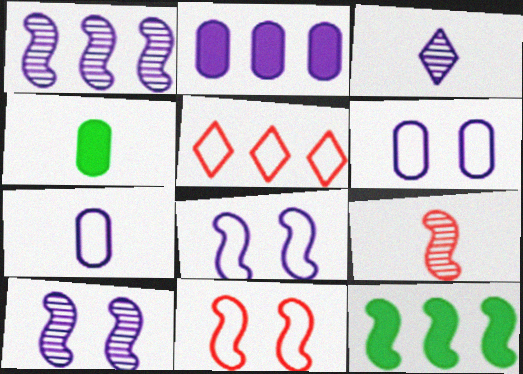[[2, 3, 8], 
[4, 5, 10], 
[8, 9, 12]]